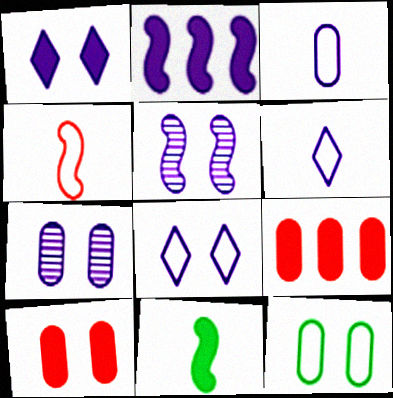[[1, 9, 11], 
[2, 6, 7], 
[7, 10, 12]]